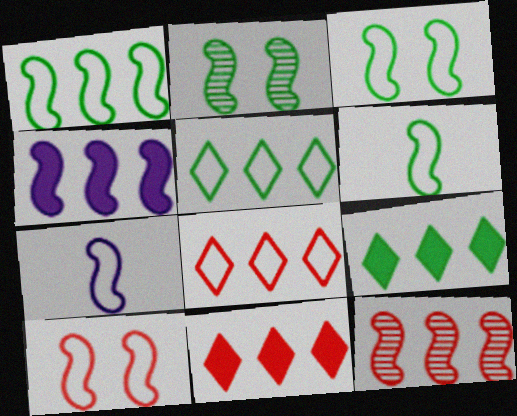[[1, 3, 6], 
[1, 4, 12], 
[1, 7, 10]]